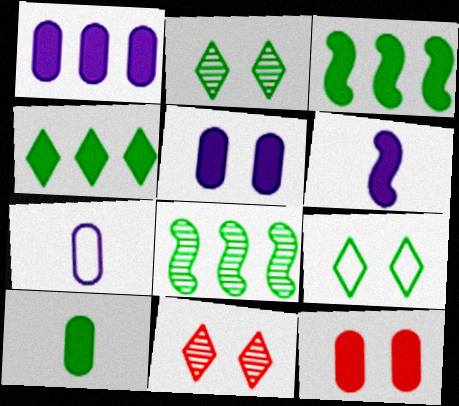[[1, 10, 12], 
[3, 7, 11], 
[4, 6, 12], 
[8, 9, 10]]